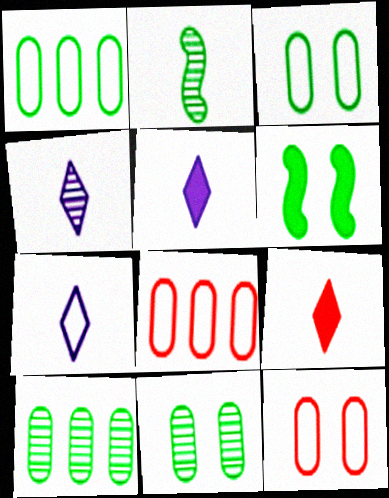[[4, 5, 7], 
[4, 6, 8]]